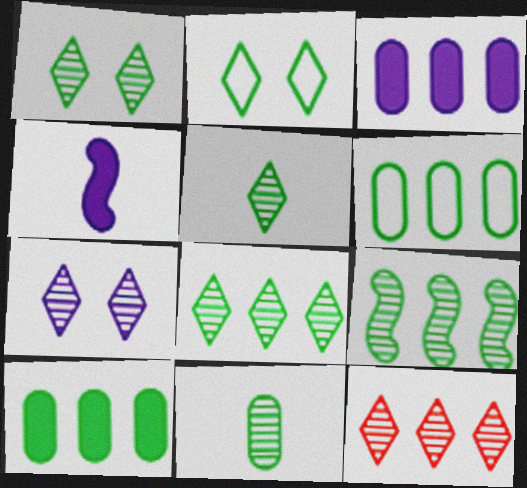[[1, 5, 8], 
[1, 9, 11], 
[5, 7, 12]]